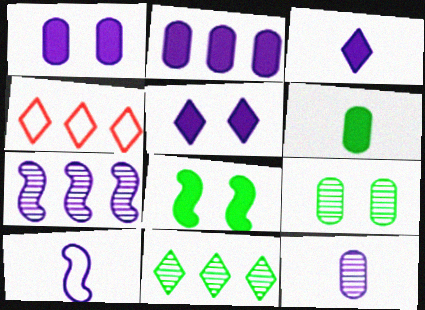[[3, 10, 12], 
[4, 8, 12]]